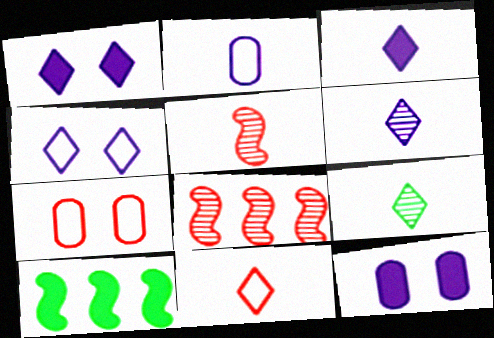[[3, 9, 11], 
[6, 7, 10]]